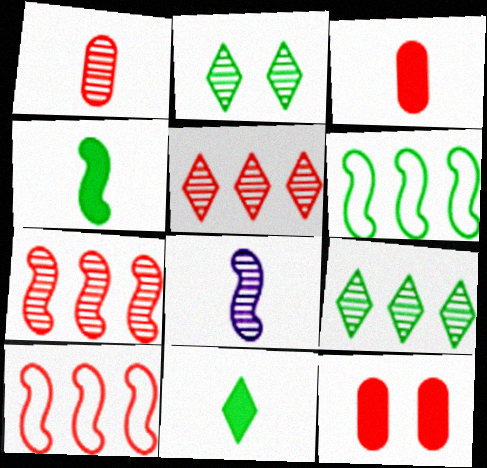[]